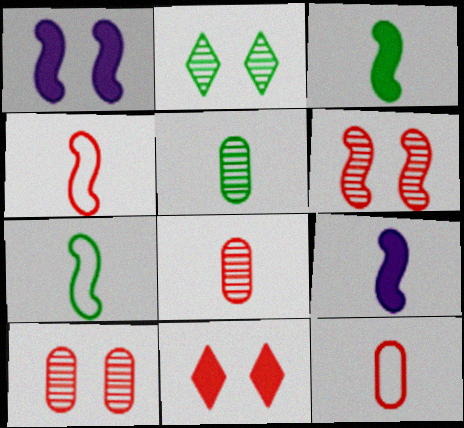[]